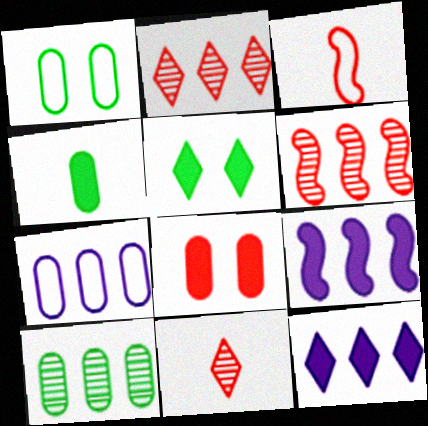[[1, 4, 10], 
[1, 9, 11], 
[2, 3, 8]]